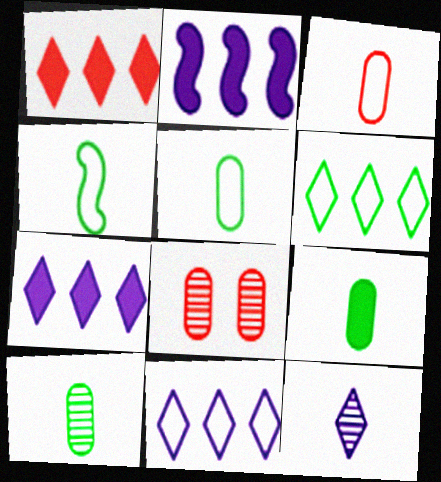[[4, 7, 8], 
[5, 9, 10]]